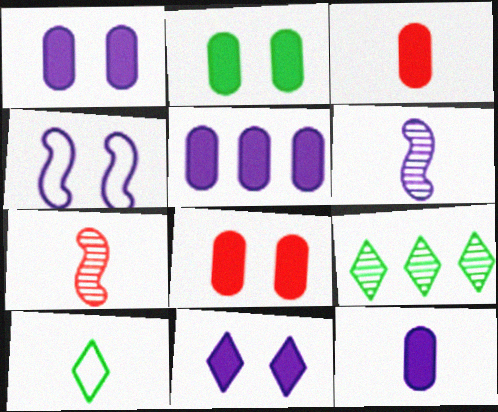[[1, 2, 8], 
[1, 5, 12], 
[2, 3, 5], 
[3, 4, 9], 
[3, 6, 10], 
[7, 10, 12]]